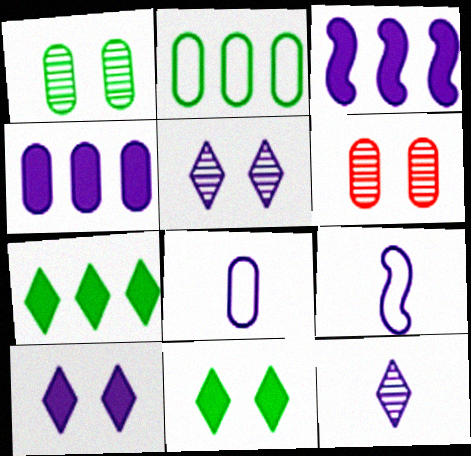[[3, 5, 8], 
[4, 5, 9], 
[6, 7, 9]]